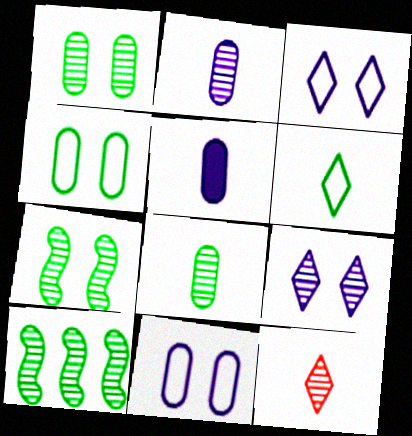[]